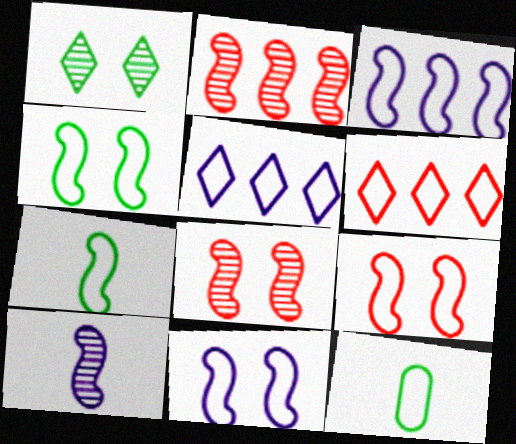[[3, 7, 9], 
[4, 9, 11], 
[5, 9, 12], 
[6, 11, 12]]